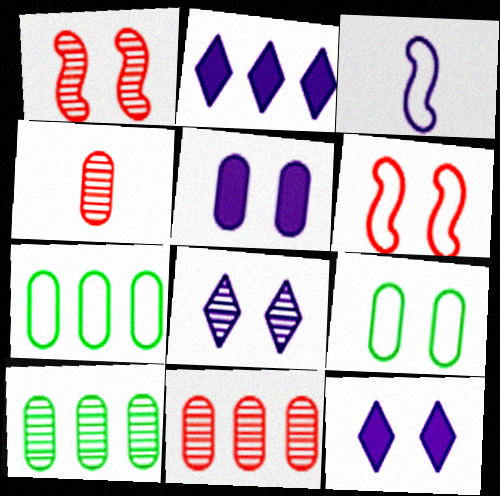[[1, 9, 12], 
[4, 5, 7]]